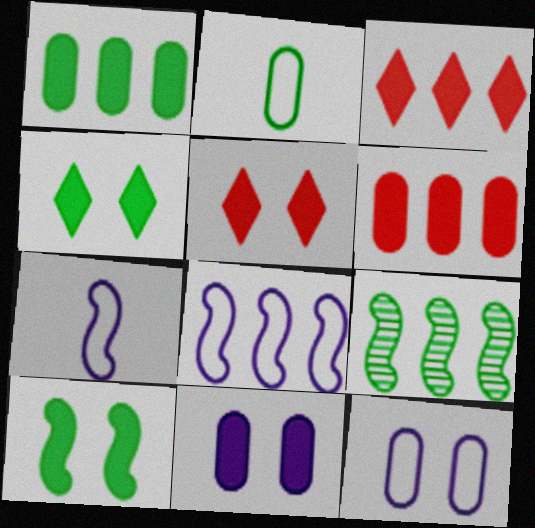[[2, 4, 9], 
[5, 10, 11]]